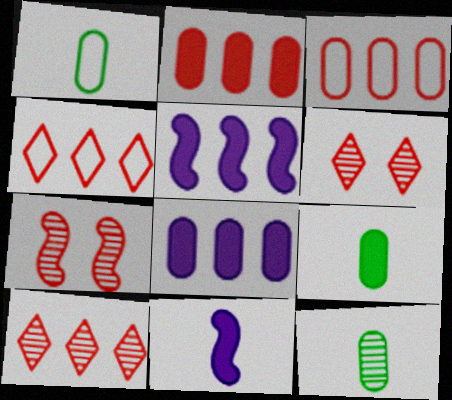[[1, 5, 6], 
[1, 9, 12]]